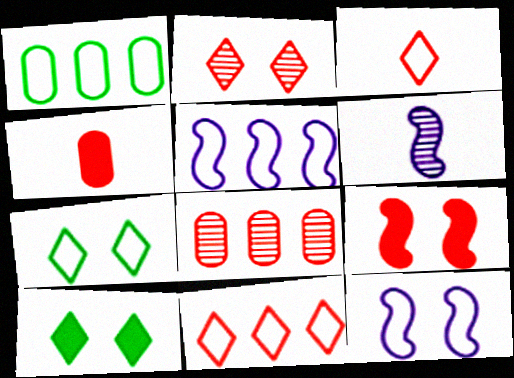[[1, 3, 12], 
[1, 5, 11], 
[3, 8, 9]]